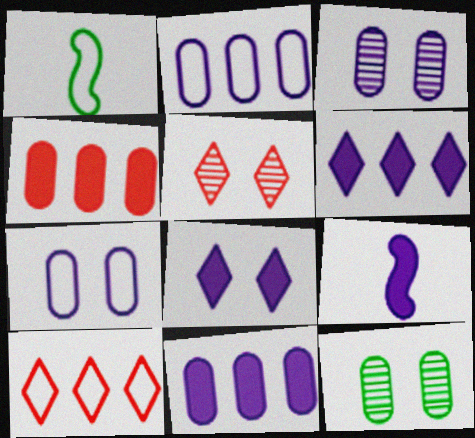[[1, 5, 11], 
[1, 7, 10], 
[8, 9, 11], 
[9, 10, 12]]